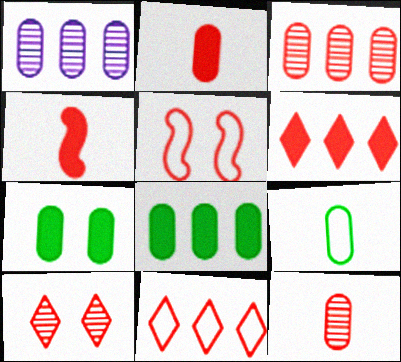[[5, 6, 12]]